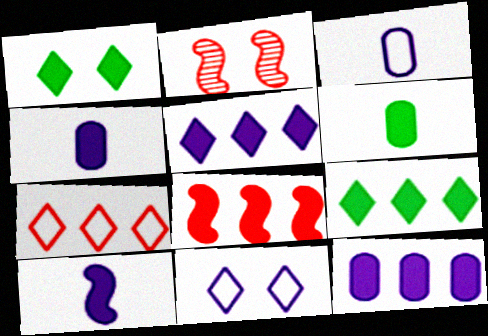[[1, 4, 8], 
[2, 3, 9], 
[8, 9, 12]]